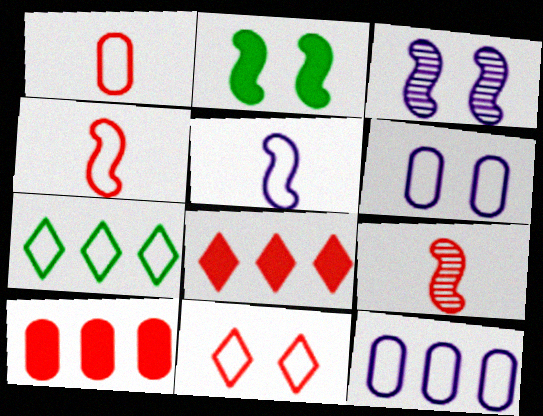[[4, 6, 7], 
[9, 10, 11]]